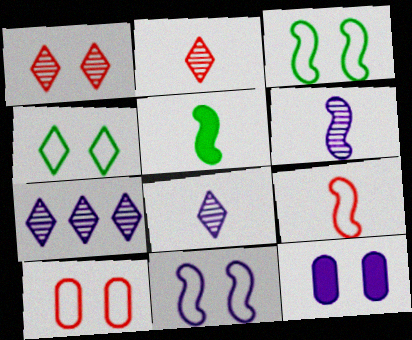[[1, 3, 12], 
[4, 10, 11], 
[5, 6, 9], 
[5, 7, 10]]